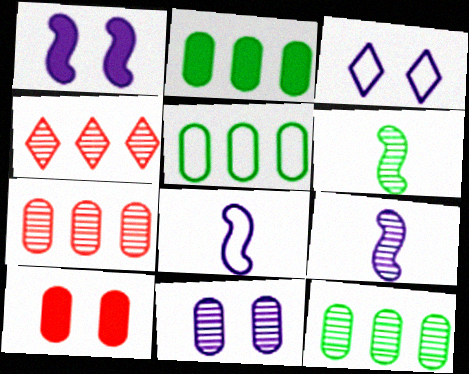[[1, 3, 11], 
[2, 5, 12], 
[4, 6, 11]]